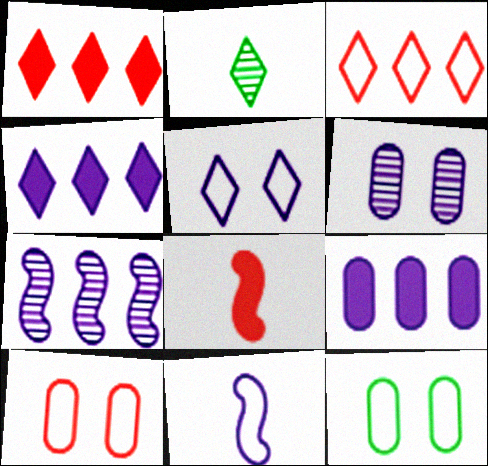[[1, 2, 5], 
[3, 11, 12], 
[4, 6, 11]]